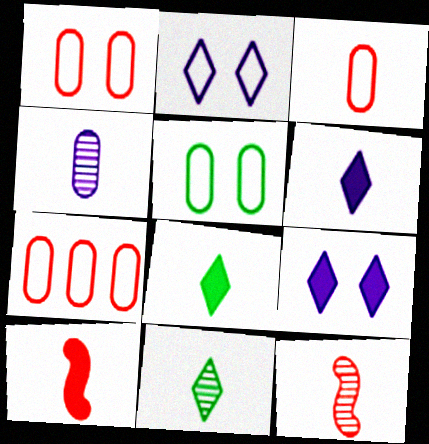[[1, 3, 7], 
[4, 11, 12]]